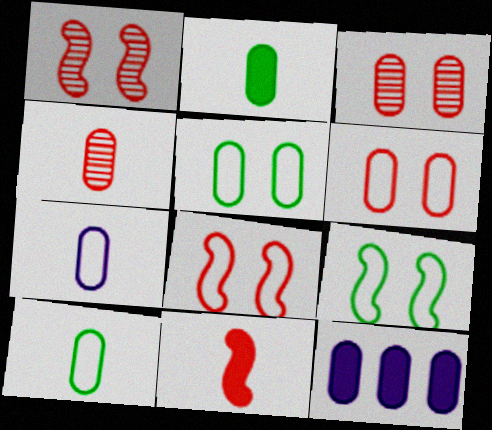[[2, 4, 7], 
[3, 10, 12], 
[4, 5, 12]]